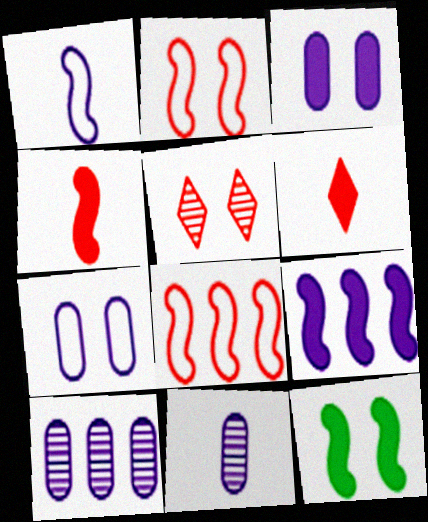[[4, 9, 12], 
[5, 7, 12]]